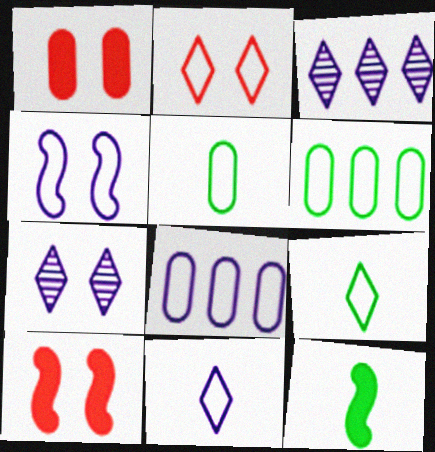[[3, 5, 10], 
[4, 8, 11]]